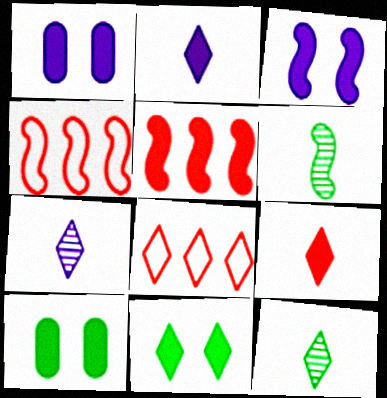[[1, 4, 12], 
[1, 6, 8], 
[2, 5, 10], 
[3, 4, 6], 
[4, 7, 10], 
[7, 8, 11]]